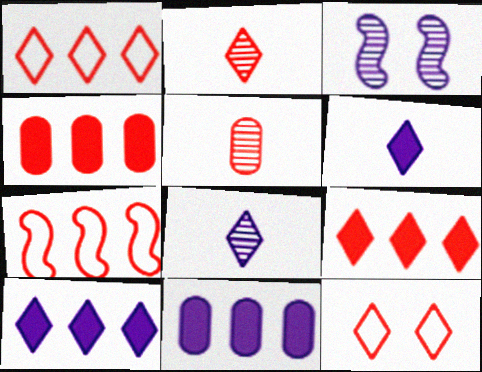[[2, 9, 12]]